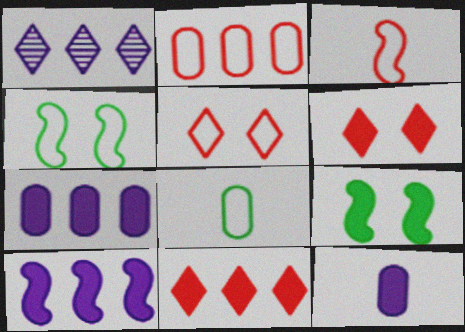[[2, 3, 5], 
[9, 11, 12]]